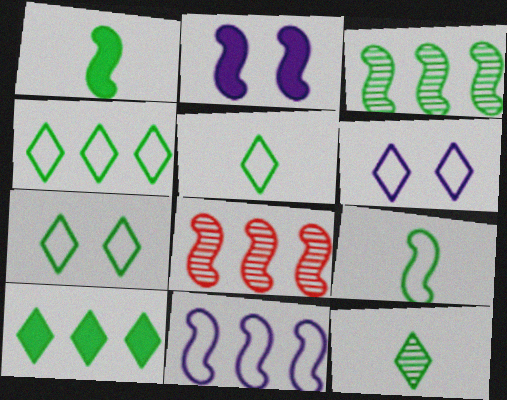[[2, 8, 9], 
[4, 5, 7], 
[7, 10, 12]]